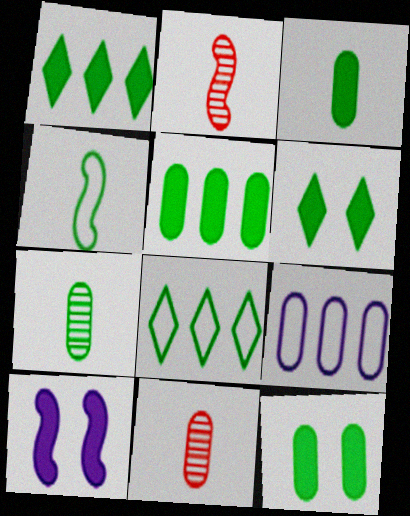[[2, 6, 9], 
[3, 5, 12], 
[8, 10, 11], 
[9, 11, 12]]